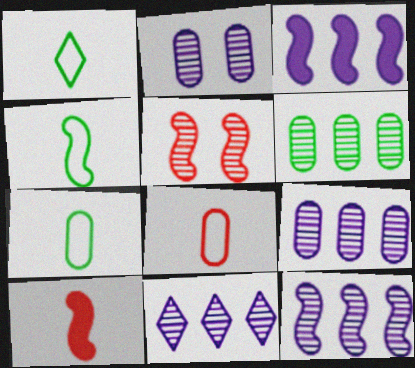[[1, 4, 7], 
[3, 4, 5], 
[9, 11, 12]]